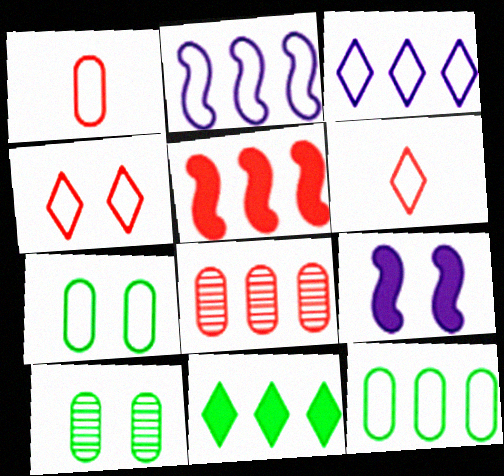[[2, 6, 7], 
[2, 8, 11], 
[4, 9, 10]]